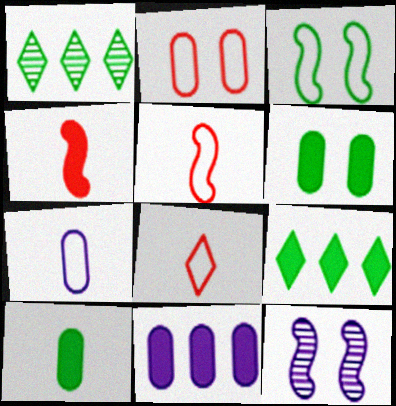[[1, 3, 10]]